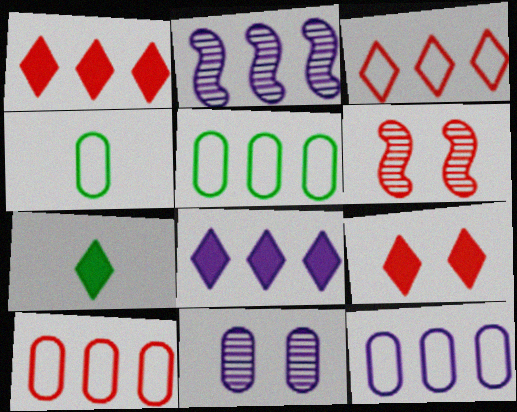[[1, 2, 5], 
[2, 4, 9], 
[2, 8, 12], 
[4, 6, 8], 
[5, 10, 12], 
[6, 7, 12], 
[7, 8, 9]]